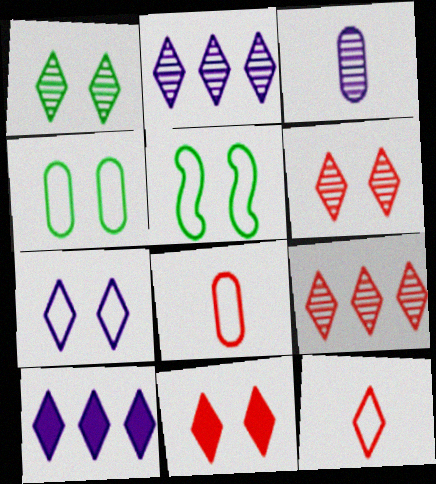[[1, 7, 11], 
[1, 10, 12], 
[9, 11, 12]]